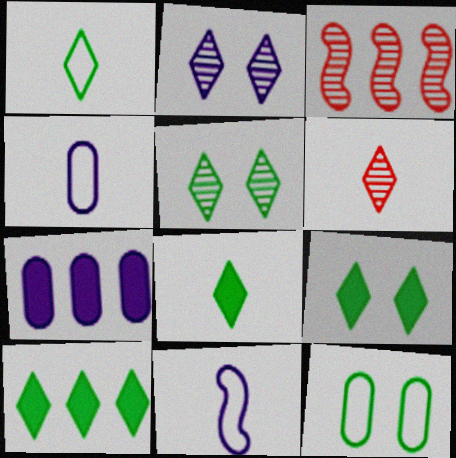[[1, 5, 10], 
[2, 7, 11], 
[3, 4, 9], 
[8, 9, 10]]